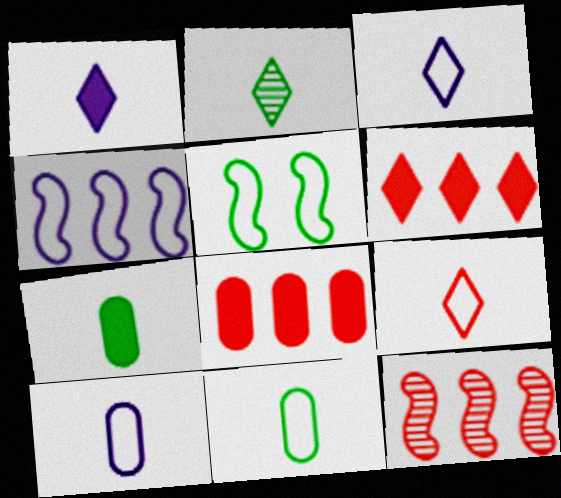[[1, 2, 9]]